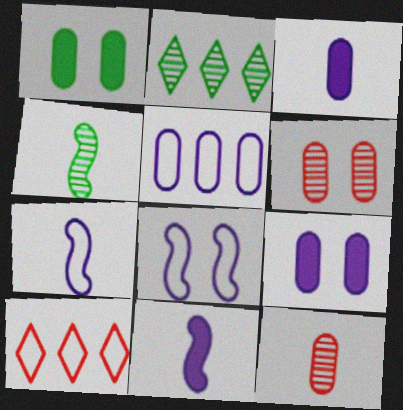[[1, 5, 12], 
[4, 9, 10]]